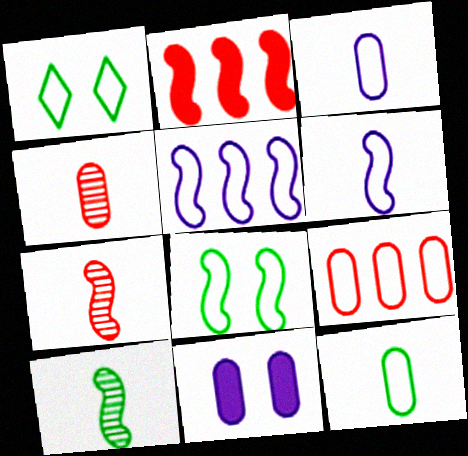[[1, 6, 9]]